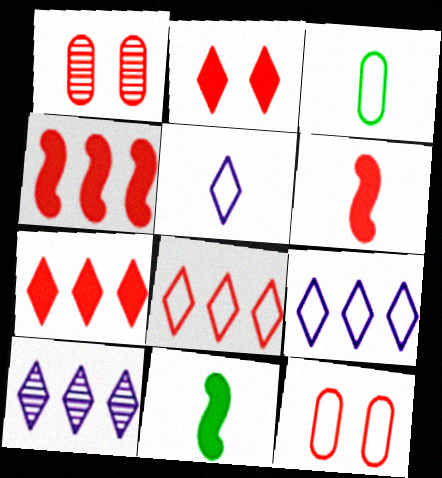[[1, 6, 8], 
[1, 9, 11], 
[10, 11, 12]]